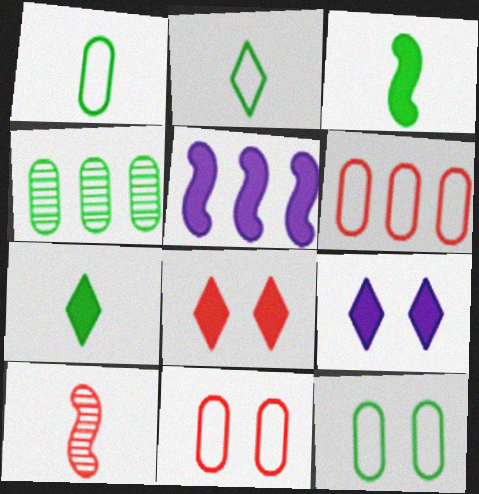[[6, 8, 10]]